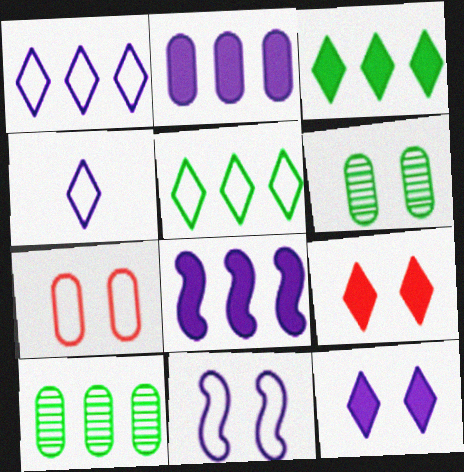[[6, 9, 11]]